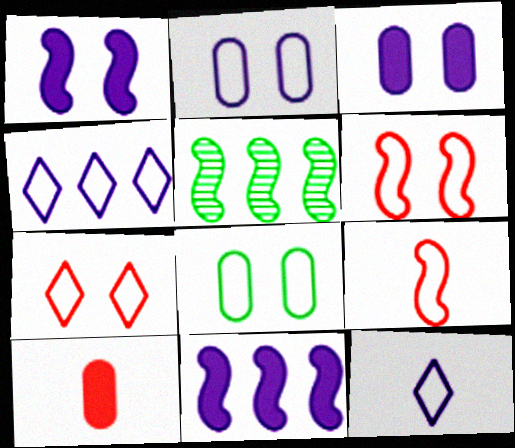[[1, 5, 9], 
[4, 8, 9]]